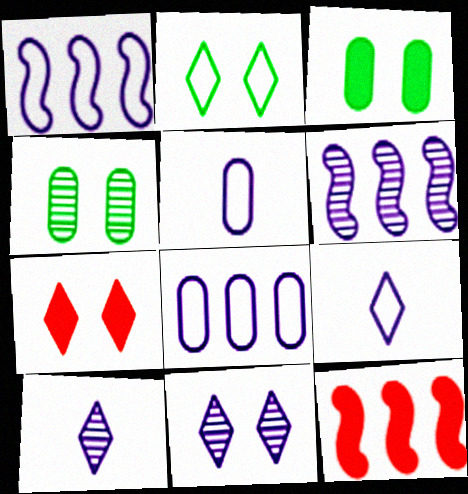[[2, 7, 11], 
[4, 9, 12]]